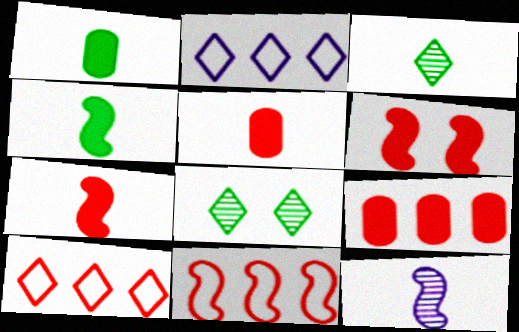[]